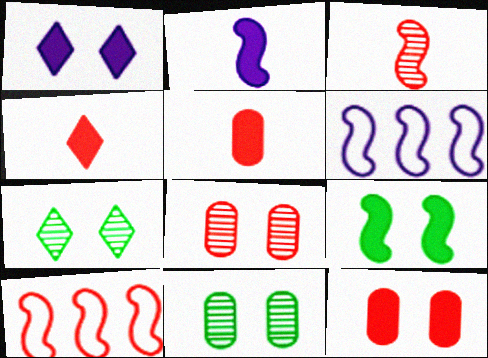[[1, 9, 12], 
[3, 6, 9], 
[4, 6, 11], 
[4, 8, 10], 
[5, 6, 7]]